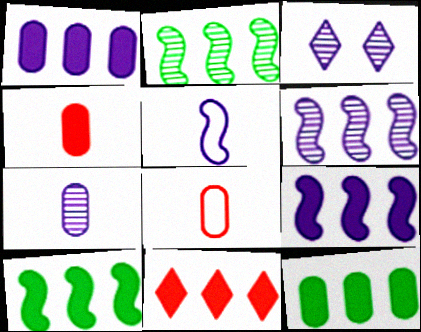[[1, 3, 5], 
[1, 10, 11], 
[3, 6, 7], 
[3, 8, 10], 
[9, 11, 12]]